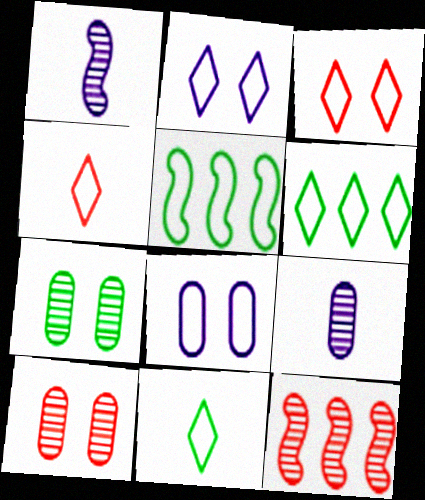[[2, 4, 6], 
[4, 5, 8]]